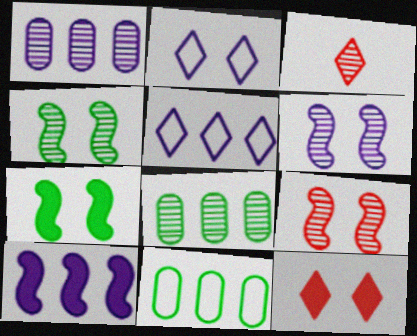[[1, 3, 4], 
[1, 5, 10], 
[3, 6, 8], 
[4, 6, 9]]